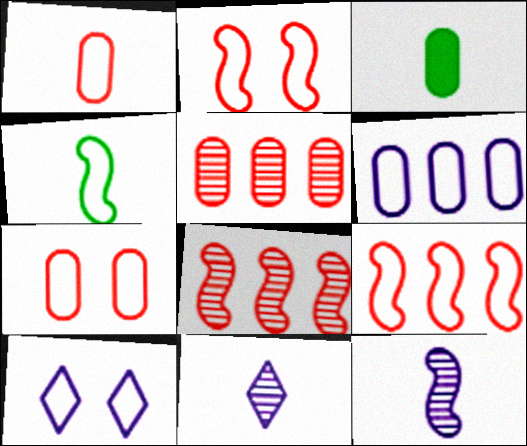[[3, 8, 10]]